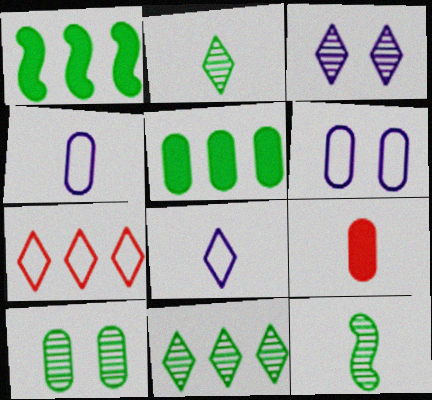[[8, 9, 12], 
[10, 11, 12]]